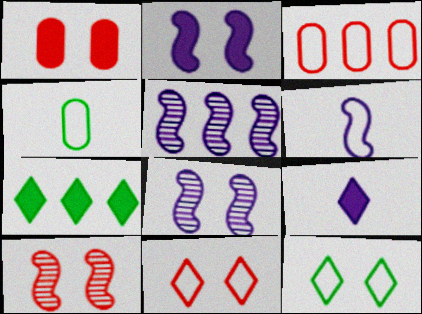[[1, 8, 12], 
[1, 10, 11], 
[2, 5, 6], 
[3, 5, 7], 
[3, 6, 12]]